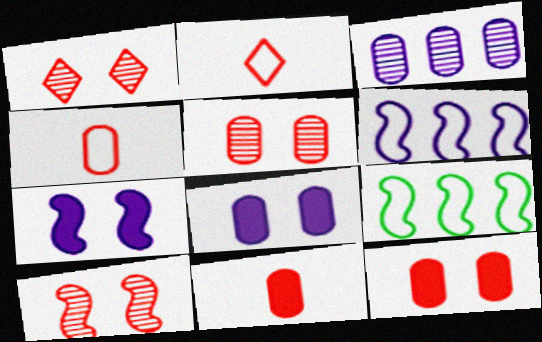[[1, 5, 10]]